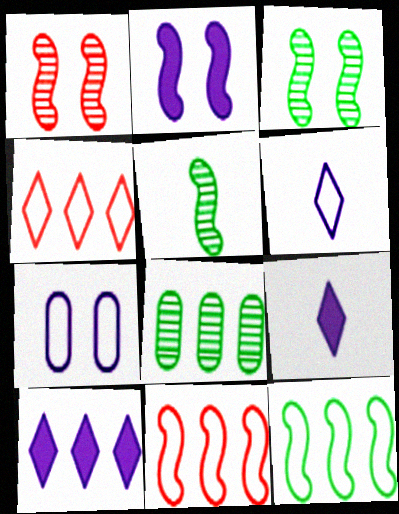[[2, 5, 11], 
[8, 10, 11]]